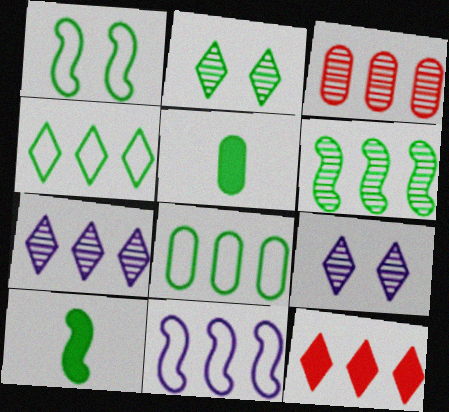[[1, 6, 10], 
[2, 8, 10], 
[3, 6, 7], 
[4, 7, 12]]